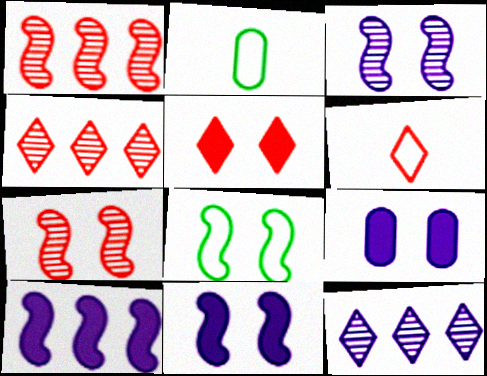[[2, 4, 11], 
[4, 5, 6], 
[7, 8, 11]]